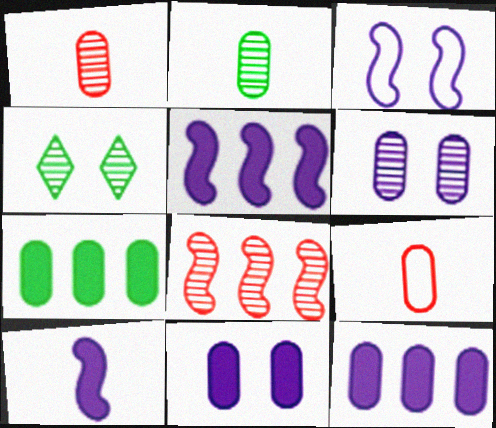[[4, 5, 9], 
[6, 7, 9]]